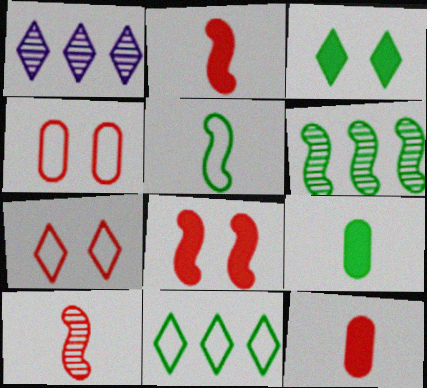[]